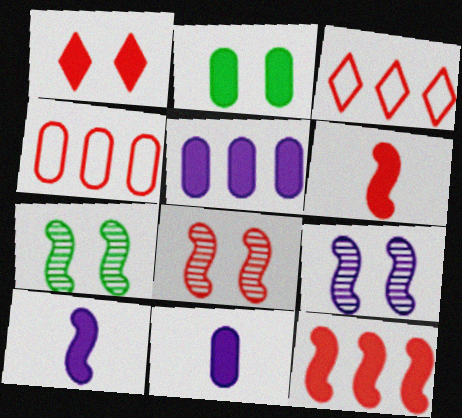[[3, 7, 11], 
[7, 8, 9]]